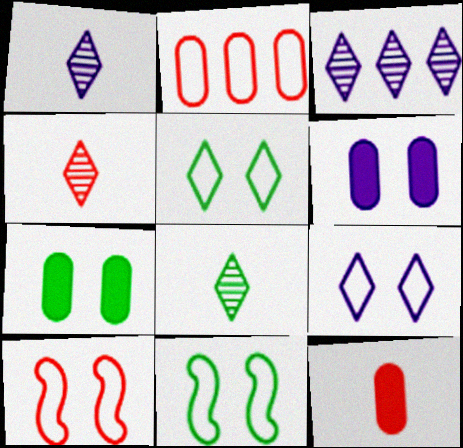[[1, 4, 8], 
[3, 11, 12]]